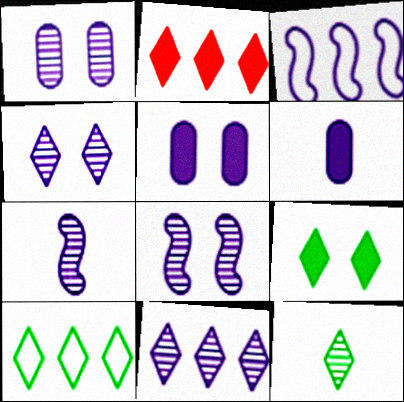[[1, 4, 8], 
[1, 7, 11], 
[2, 10, 11], 
[3, 4, 6], 
[9, 10, 12]]